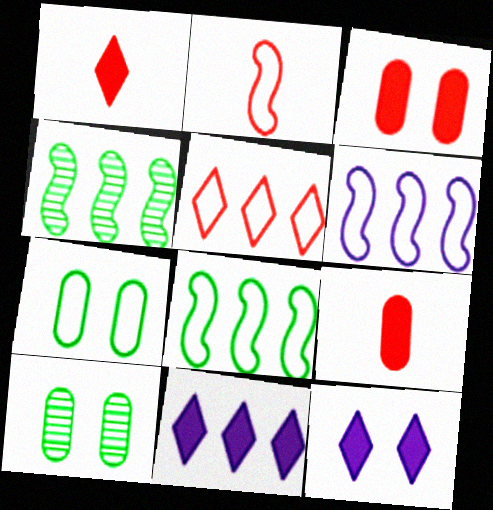[[1, 6, 10], 
[2, 10, 11]]